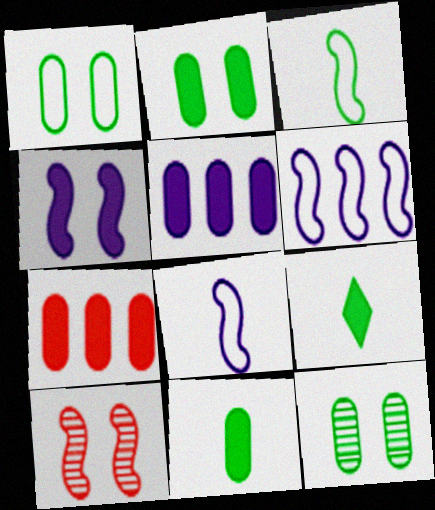[[1, 2, 12], 
[4, 7, 9]]